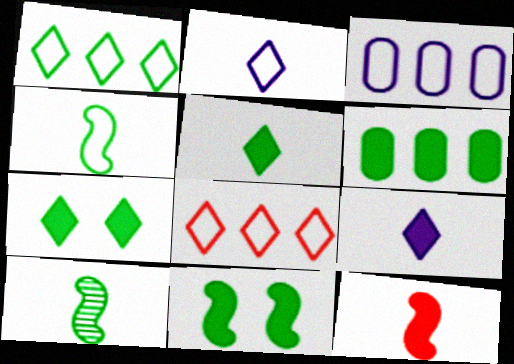[[5, 6, 11]]